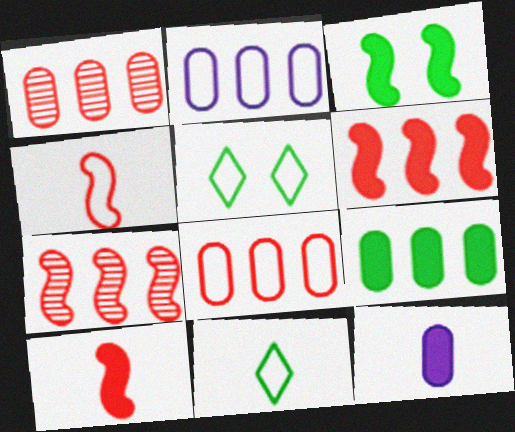[[1, 2, 9], 
[2, 4, 5], 
[5, 7, 12]]